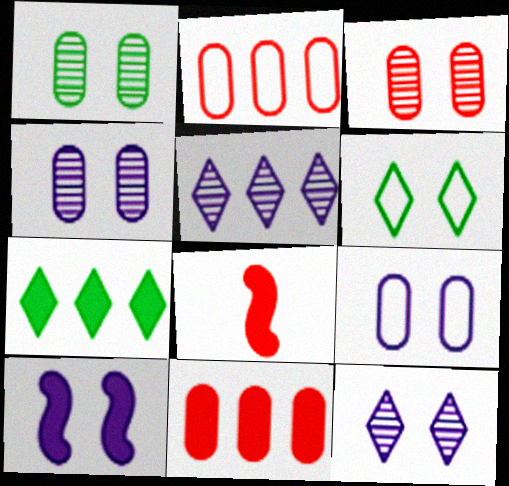[[1, 3, 4], 
[3, 6, 10], 
[9, 10, 12]]